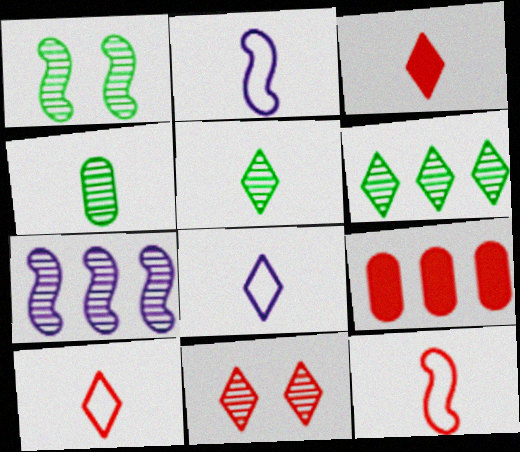[[1, 4, 6], 
[1, 8, 9], 
[2, 3, 4], 
[3, 5, 8], 
[4, 7, 11], 
[9, 11, 12]]